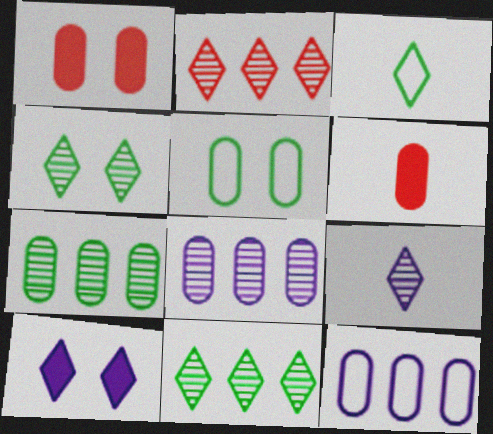[[2, 3, 10], 
[2, 4, 9], 
[5, 6, 8]]